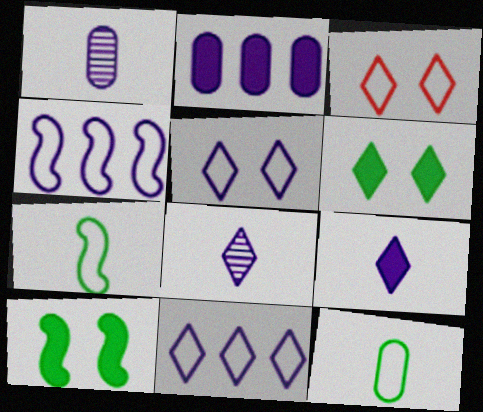[[3, 4, 12]]